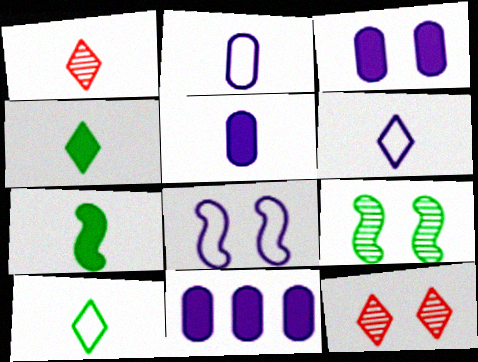[[1, 2, 7], 
[1, 4, 6], 
[3, 5, 11]]